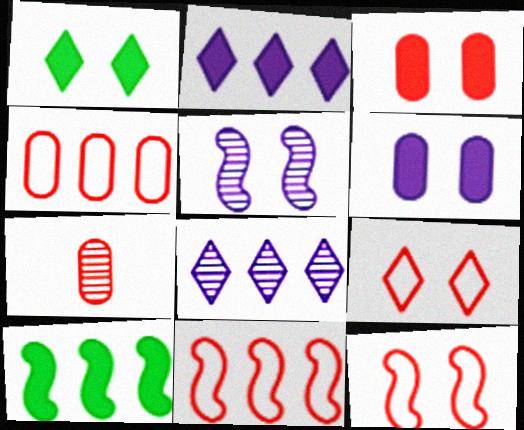[[3, 4, 7], 
[4, 8, 10]]